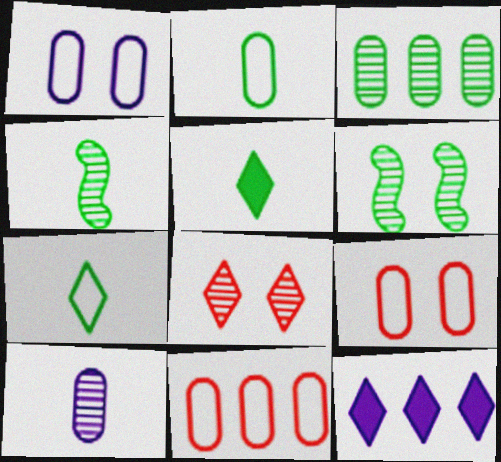[[1, 2, 11], 
[2, 4, 5], 
[4, 9, 12], 
[7, 8, 12]]